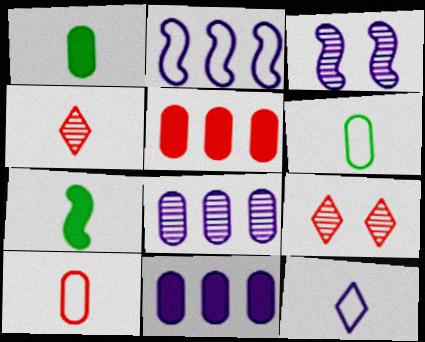[[1, 2, 9], 
[3, 11, 12]]